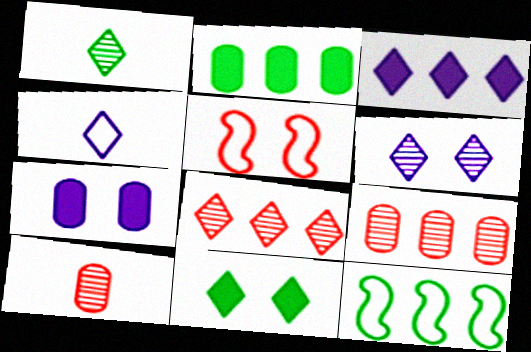[[1, 6, 8], 
[3, 4, 6], 
[3, 9, 12], 
[4, 8, 11]]